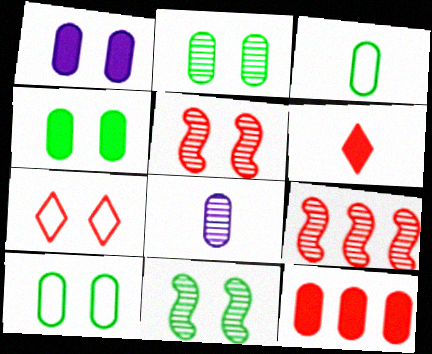[[1, 7, 11], 
[2, 4, 10], 
[8, 10, 12]]